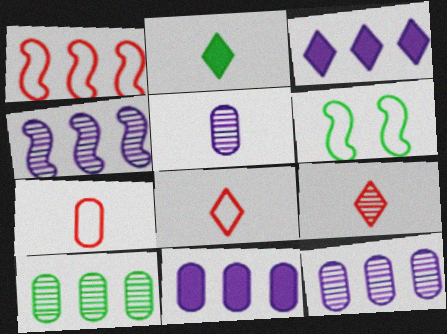[[1, 3, 10], 
[2, 6, 10], 
[6, 9, 11]]